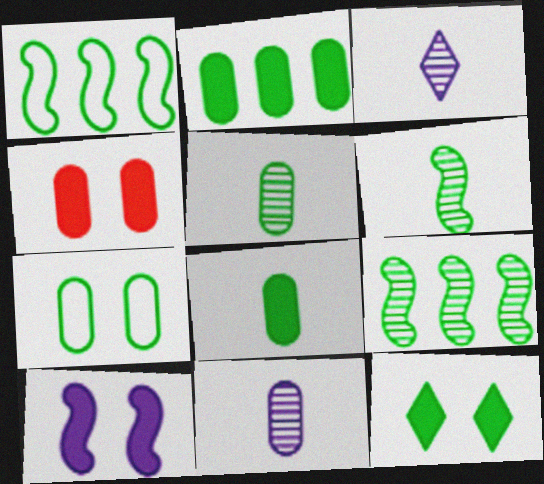[[1, 3, 4], 
[1, 5, 12], 
[2, 5, 7], 
[4, 10, 12]]